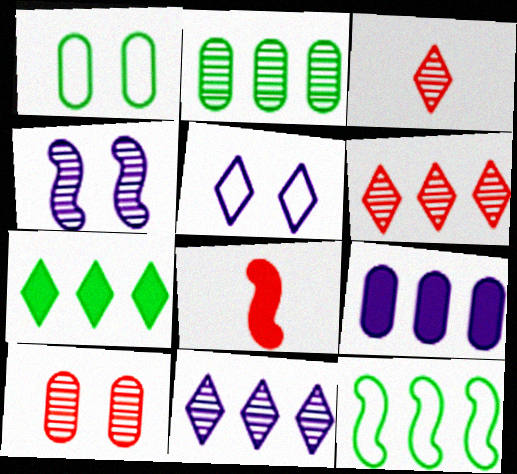[[1, 8, 11], 
[2, 3, 4], 
[2, 5, 8], 
[2, 7, 12], 
[3, 5, 7], 
[4, 8, 12], 
[6, 9, 12]]